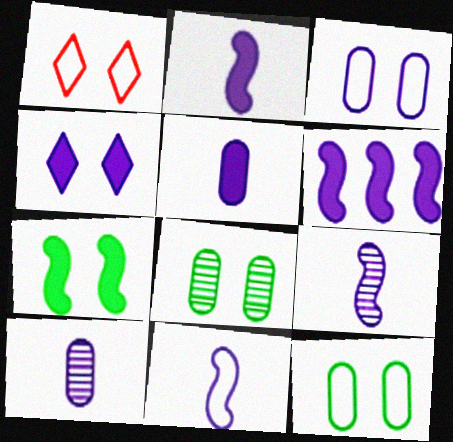[[2, 9, 11], 
[4, 5, 6]]